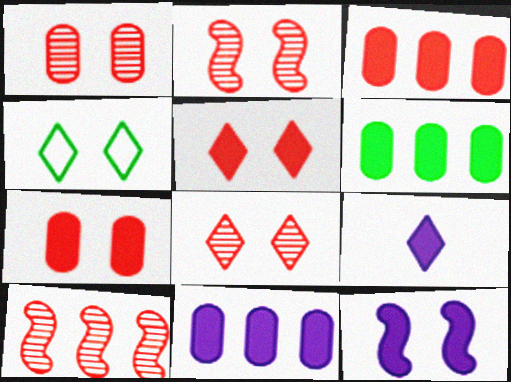[[1, 2, 8], 
[1, 4, 12], 
[3, 6, 11], 
[9, 11, 12]]